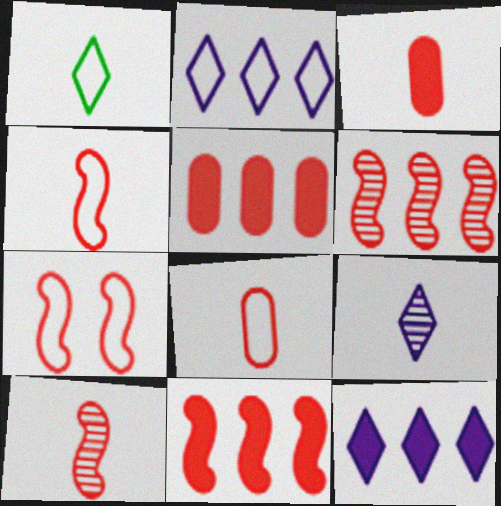[[7, 10, 11]]